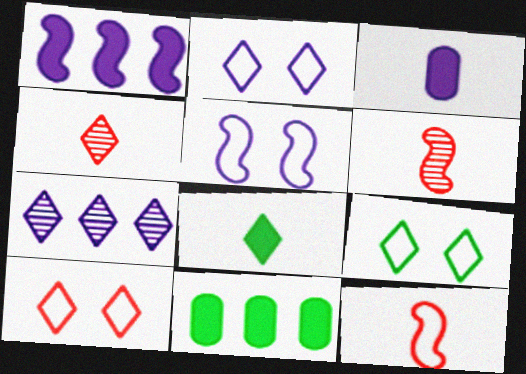[[2, 6, 11], 
[2, 9, 10], 
[3, 5, 7], 
[4, 5, 11], 
[7, 8, 10]]